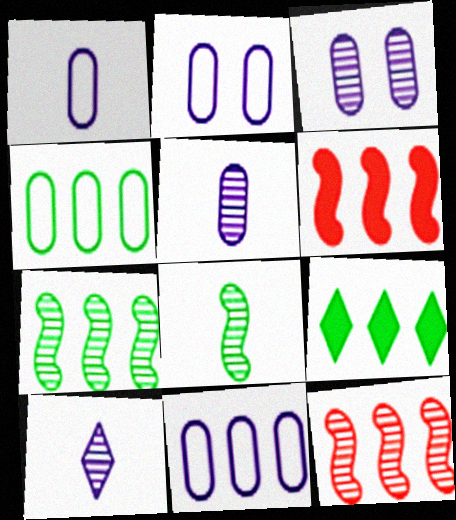[[1, 2, 11], 
[4, 7, 9], 
[9, 11, 12]]